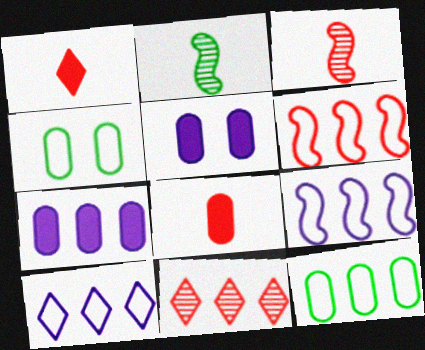[[6, 10, 12]]